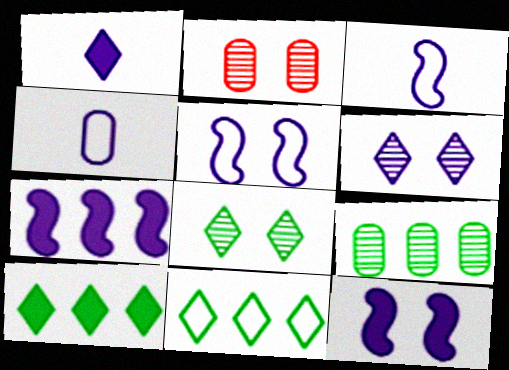[[2, 3, 10], 
[4, 6, 7]]